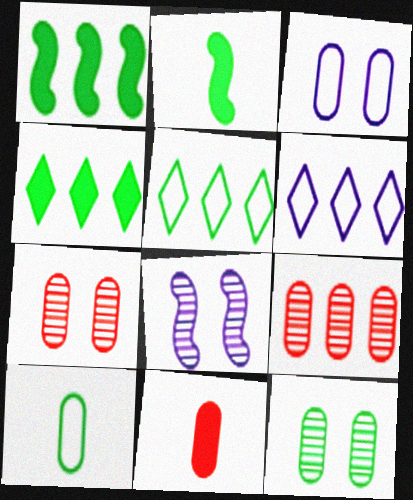[[1, 6, 9], 
[2, 5, 12], 
[2, 6, 7], 
[5, 8, 11]]